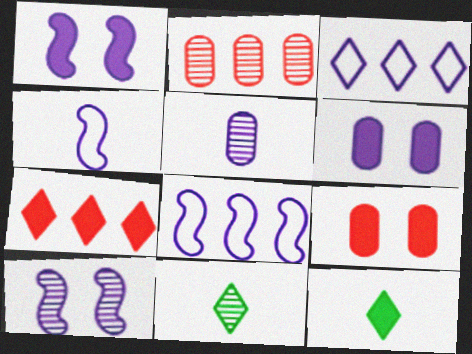[[1, 3, 5], 
[2, 10, 11], 
[8, 9, 11]]